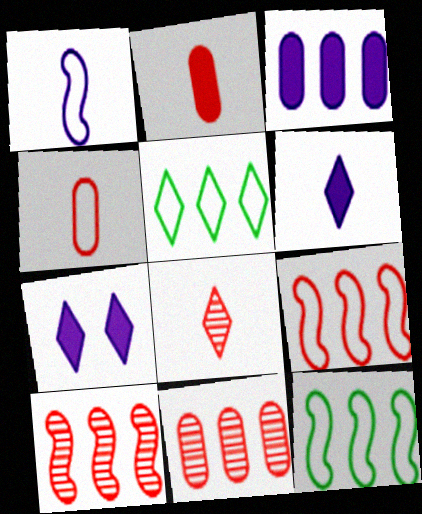[[3, 5, 10], 
[5, 7, 8]]